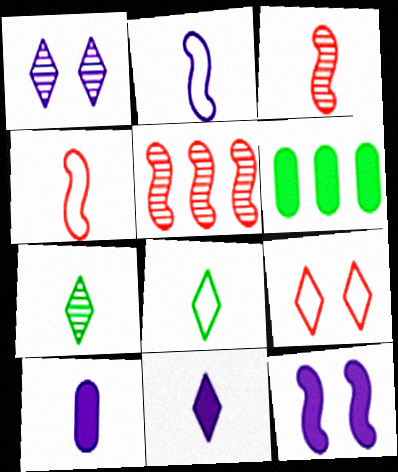[[1, 4, 6], 
[3, 8, 10], 
[4, 7, 10]]